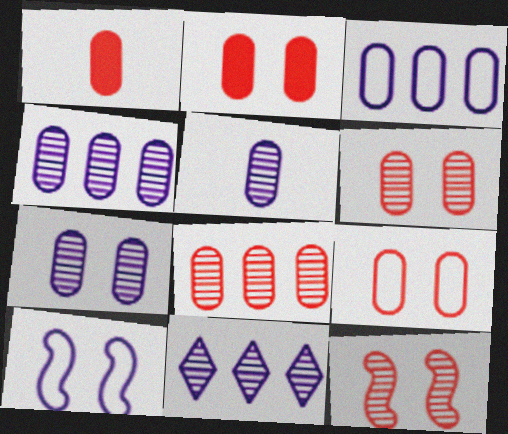[[1, 8, 9], 
[2, 6, 9], 
[4, 5, 7]]